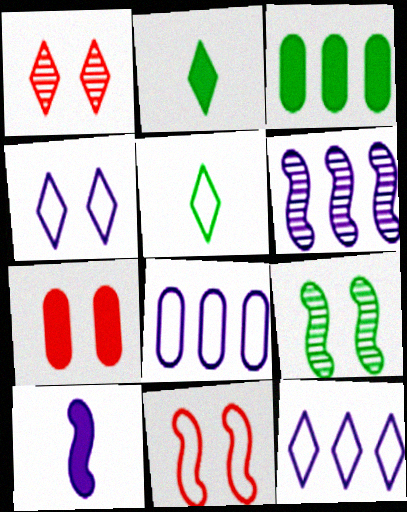[[1, 2, 12], 
[1, 7, 11], 
[3, 5, 9], 
[4, 7, 9], 
[5, 6, 7], 
[5, 8, 11]]